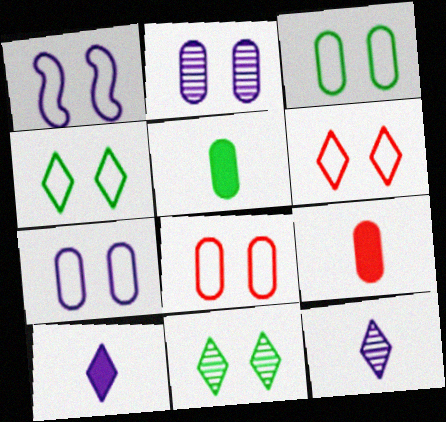[[1, 3, 6], 
[1, 4, 8], 
[3, 7, 8]]